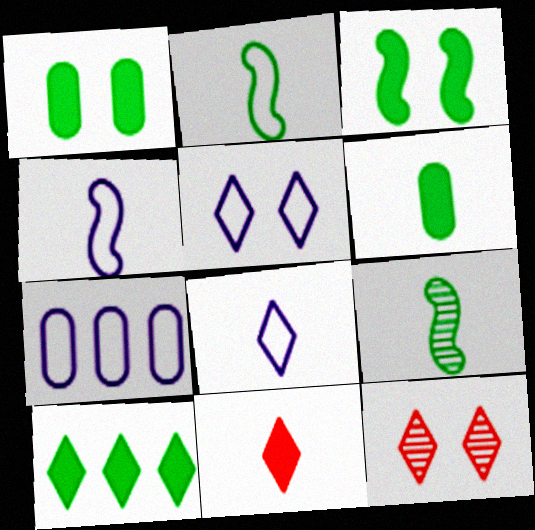[[3, 6, 10], 
[4, 5, 7], 
[8, 10, 12]]